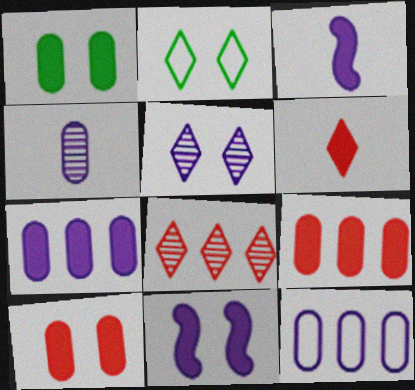[[3, 5, 12]]